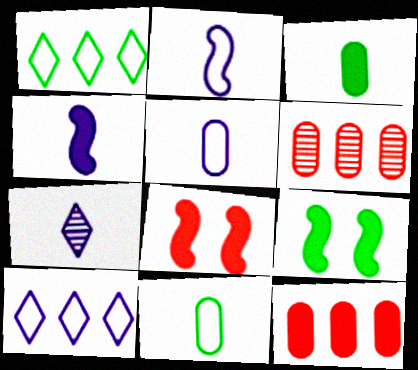[[4, 5, 7]]